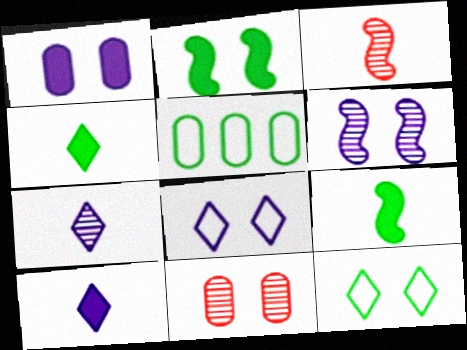[[1, 6, 8], 
[2, 8, 11]]